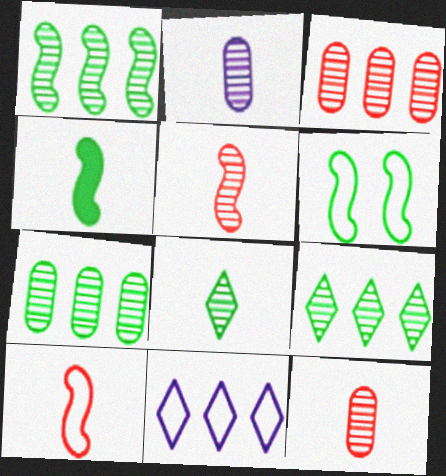[[1, 4, 6], 
[1, 7, 9], 
[2, 5, 8]]